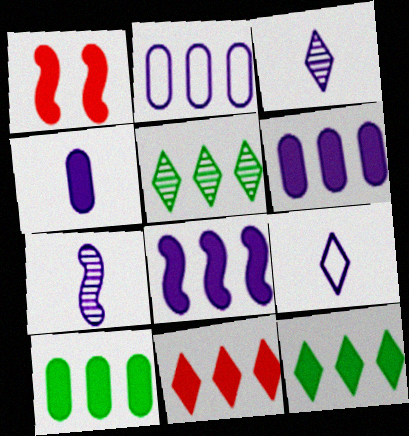[[1, 4, 12], 
[4, 7, 9], 
[8, 10, 11]]